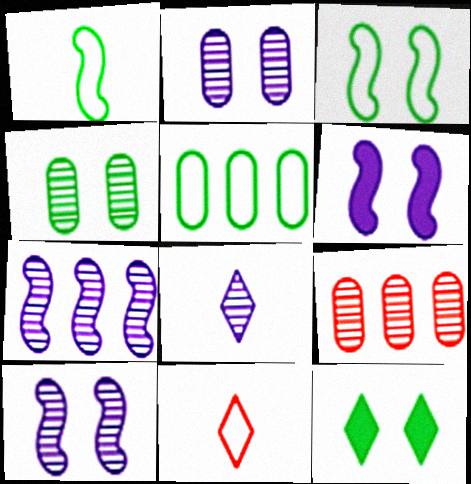[[2, 7, 8], 
[3, 4, 12]]